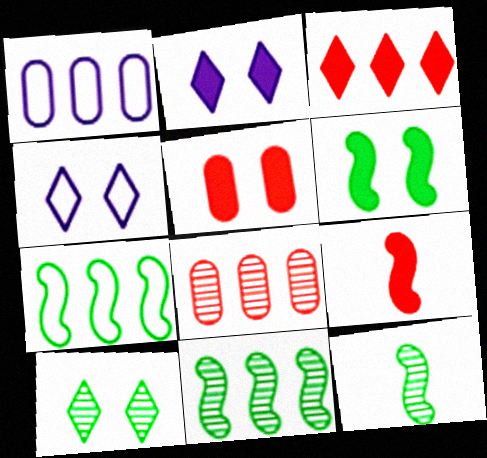[[1, 3, 11], 
[1, 9, 10], 
[2, 5, 6], 
[3, 5, 9], 
[6, 7, 12]]